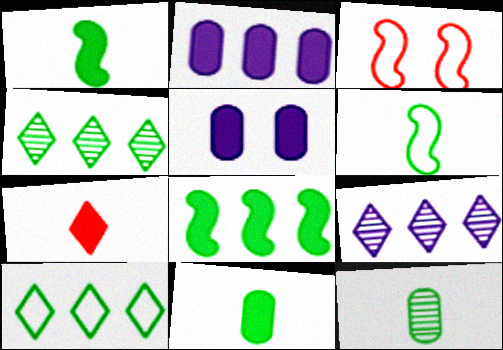[[3, 9, 11], 
[5, 7, 8]]